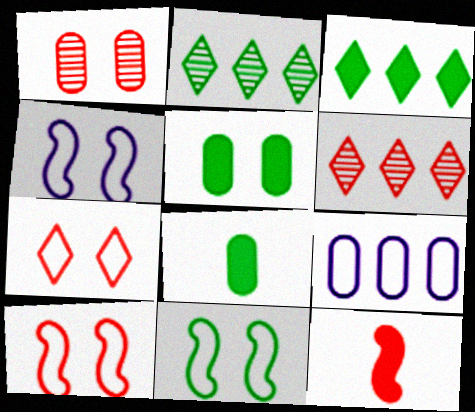[[1, 8, 9], 
[2, 8, 11], 
[4, 6, 8], 
[4, 10, 11]]